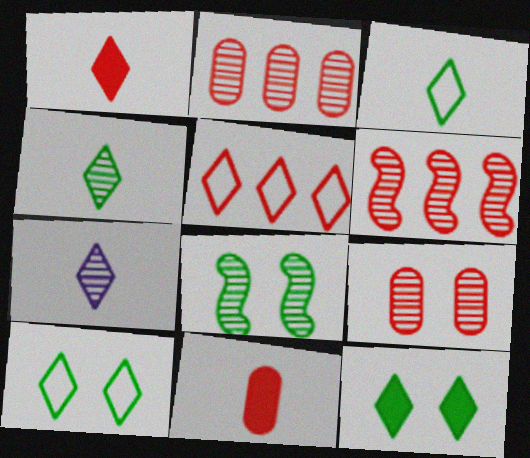[[1, 3, 7], 
[2, 7, 8], 
[5, 7, 12]]